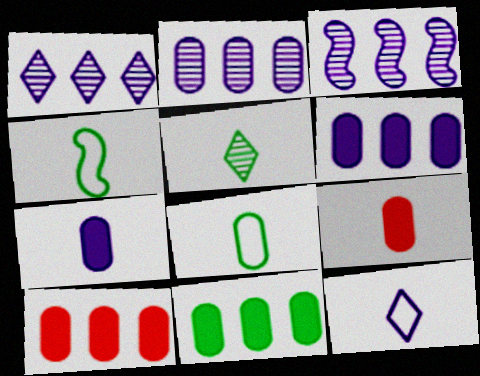[[1, 2, 3], 
[6, 10, 11]]